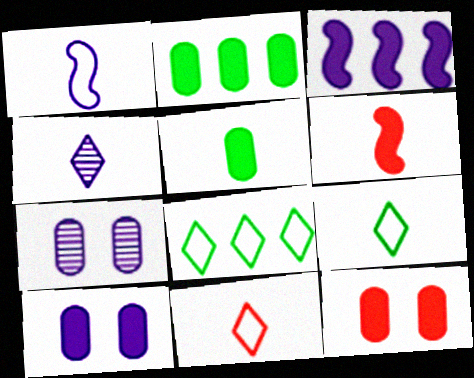[[6, 7, 8]]